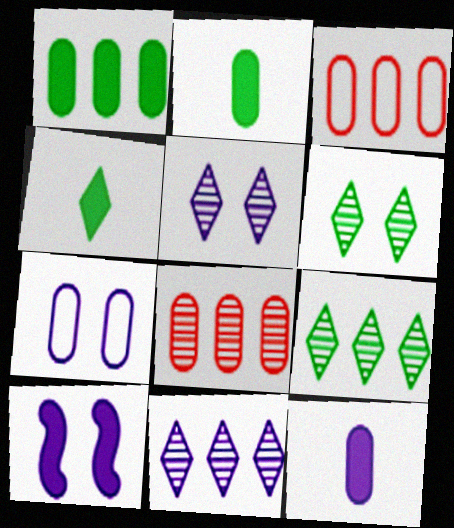[[2, 7, 8], 
[5, 7, 10]]